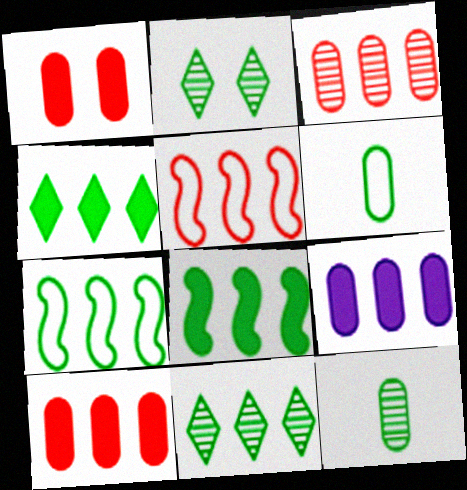[[2, 6, 8], 
[5, 9, 11]]